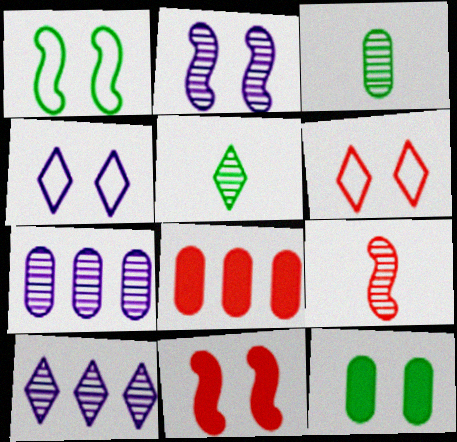[[1, 2, 11], 
[2, 6, 12], 
[6, 8, 9]]